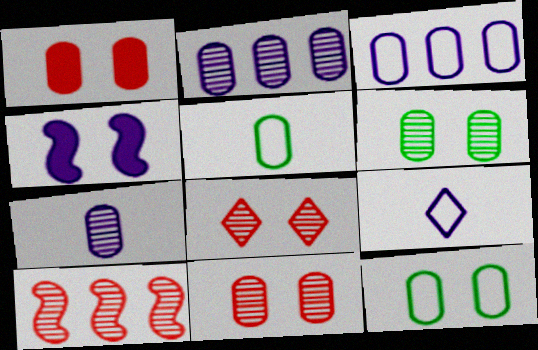[[1, 2, 5], 
[2, 4, 9], 
[4, 8, 12]]